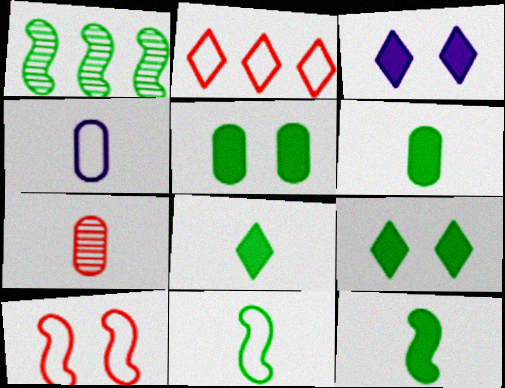[[4, 6, 7], 
[6, 8, 12]]